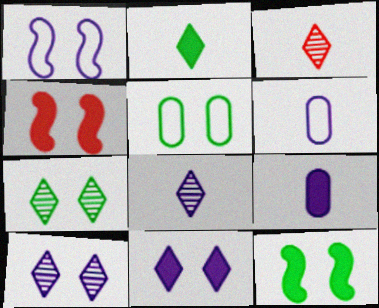[[4, 5, 10], 
[5, 7, 12]]